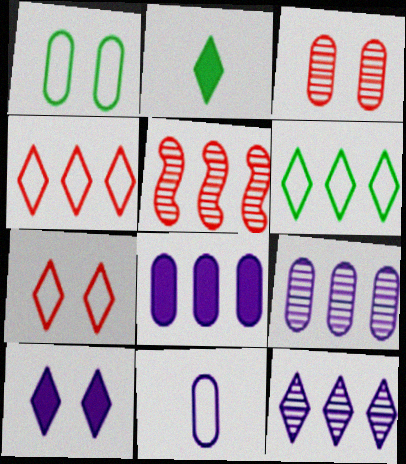[[2, 7, 12], 
[5, 6, 8]]